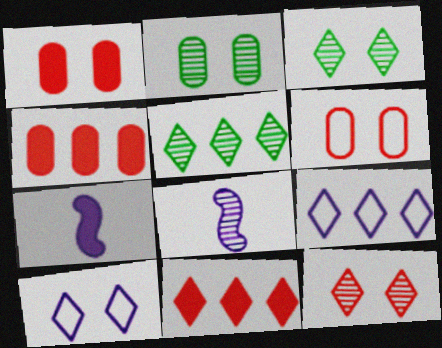[[5, 6, 7], 
[5, 9, 11]]